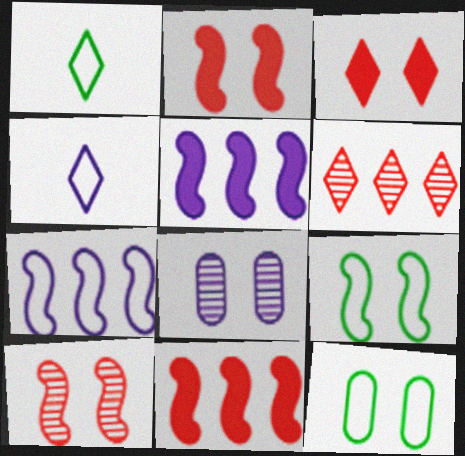[[1, 8, 11], 
[3, 8, 9], 
[4, 5, 8]]